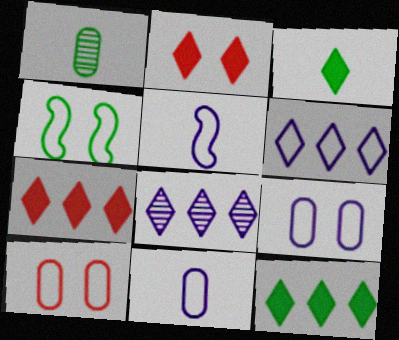[[1, 4, 12], 
[5, 6, 9]]